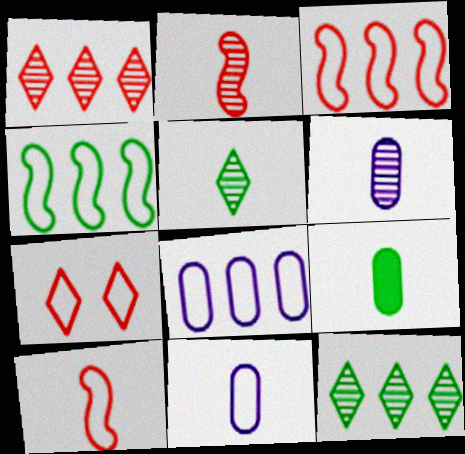[[2, 5, 6], 
[4, 7, 11]]